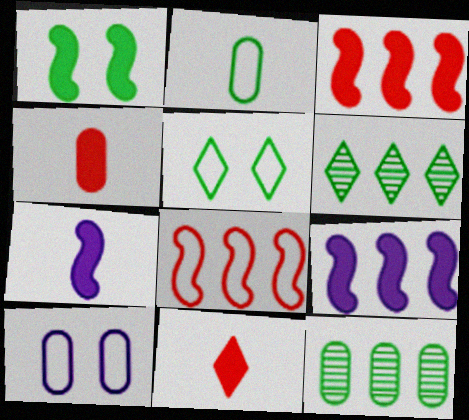[[1, 2, 6], 
[1, 3, 7], 
[4, 10, 12]]